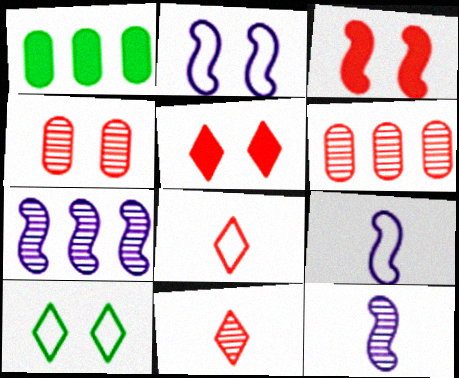[[1, 2, 11], 
[3, 6, 8]]